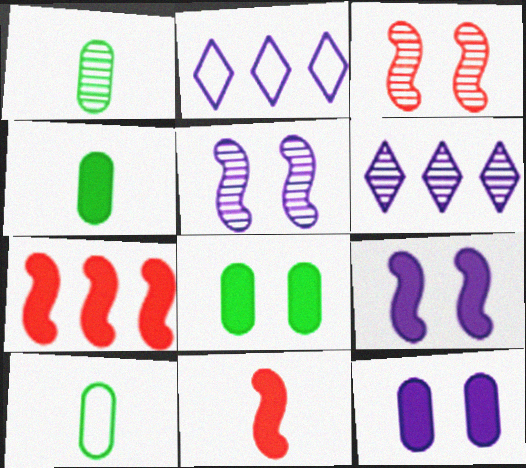[[1, 3, 6], 
[1, 4, 10], 
[2, 3, 4]]